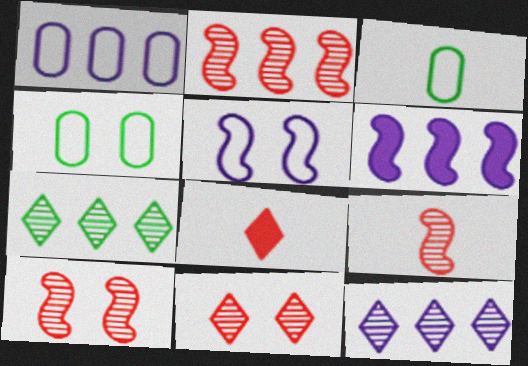[[1, 6, 12], 
[2, 9, 10], 
[3, 6, 11]]